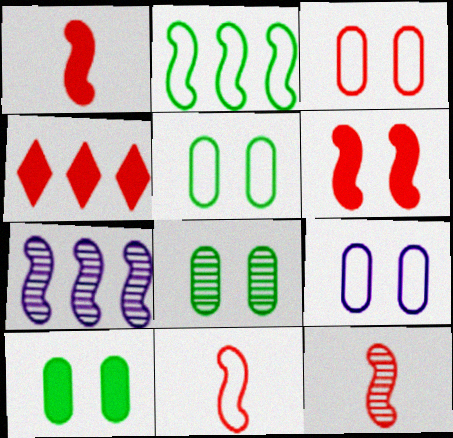[[1, 11, 12], 
[3, 4, 12], 
[3, 5, 9], 
[5, 8, 10]]